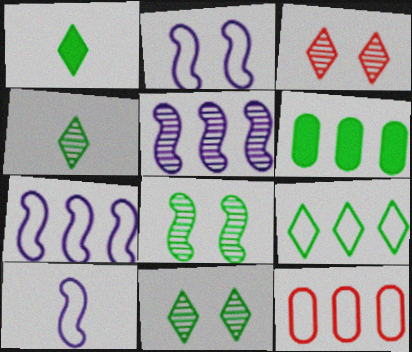[[1, 9, 11], 
[2, 7, 10], 
[3, 6, 10], 
[7, 9, 12]]